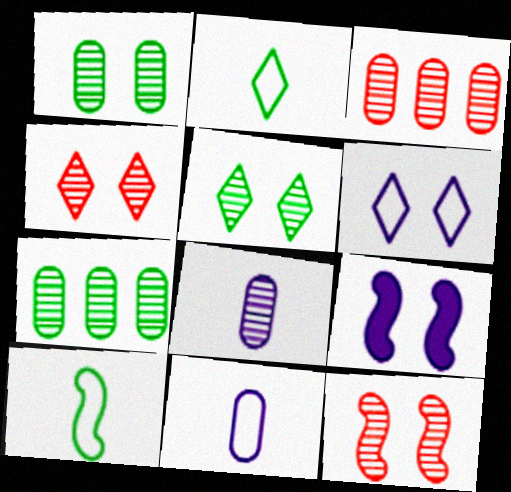[[1, 3, 8], 
[2, 3, 9]]